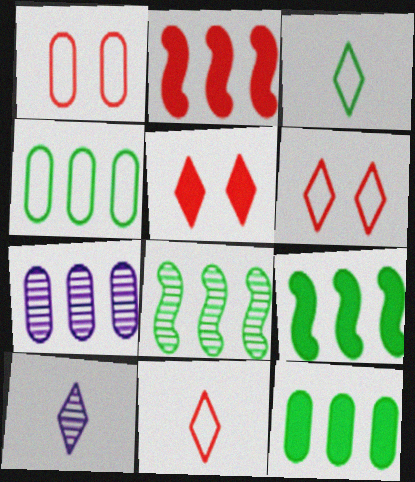[[1, 9, 10]]